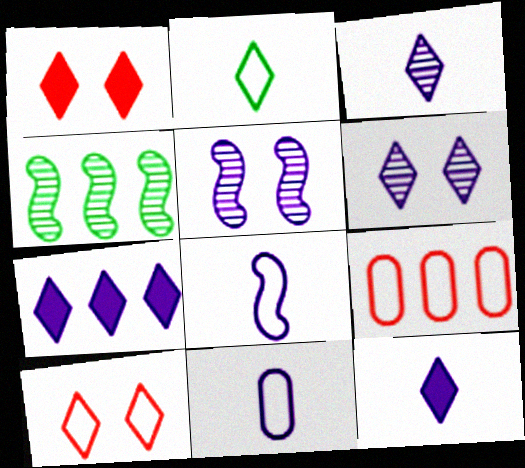[[1, 4, 11], 
[4, 7, 9], 
[5, 7, 11]]